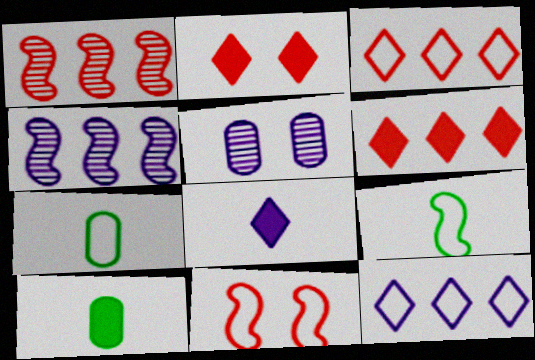[[2, 4, 7], 
[5, 6, 9], 
[7, 11, 12]]